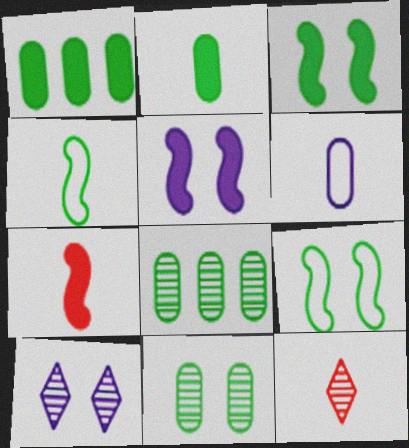[]